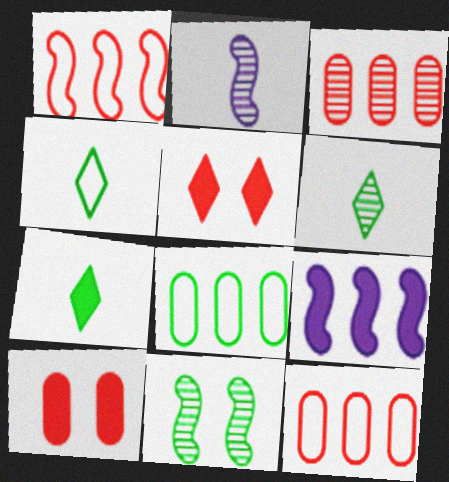[[2, 5, 8], 
[4, 6, 7], 
[7, 8, 11], 
[7, 9, 10]]